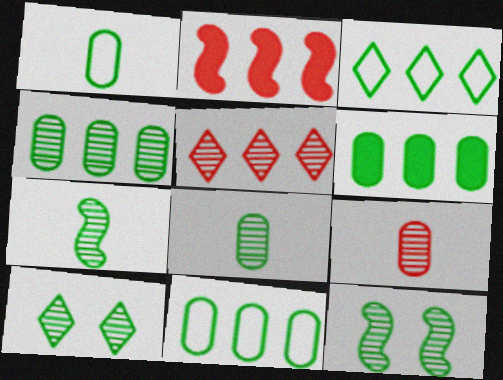[[4, 6, 11], 
[4, 7, 10]]